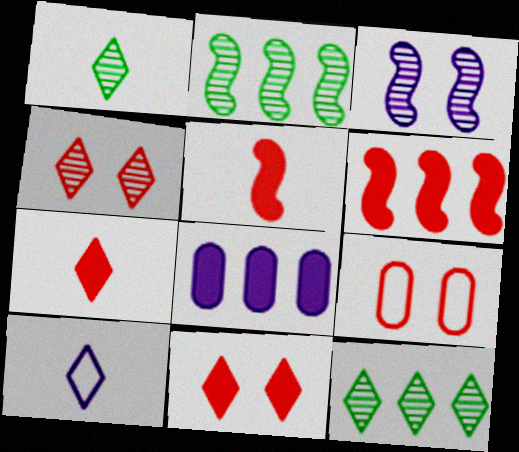[[1, 7, 10], 
[3, 8, 10], 
[10, 11, 12]]